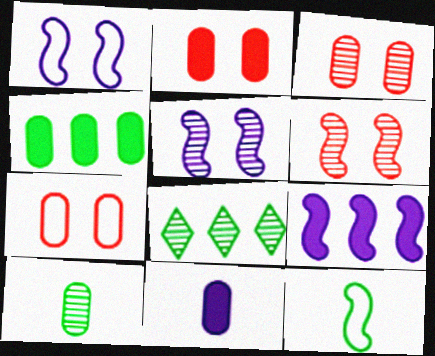[[2, 3, 7], 
[2, 4, 11], 
[6, 9, 12]]